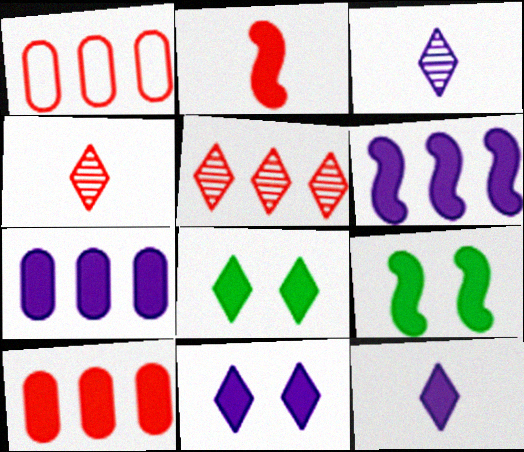[[1, 3, 9], 
[2, 6, 9], 
[2, 7, 8], 
[9, 10, 12]]